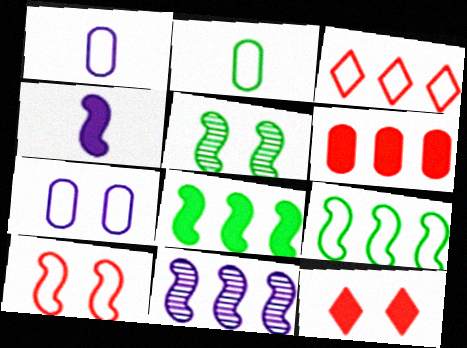[[2, 11, 12], 
[5, 7, 12]]